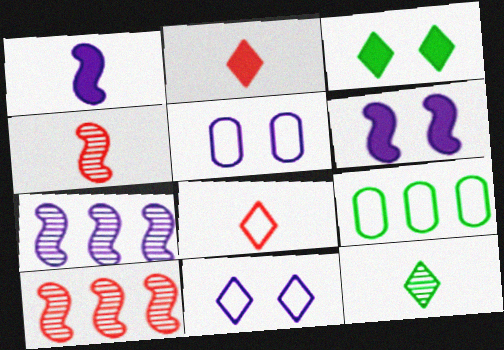[]